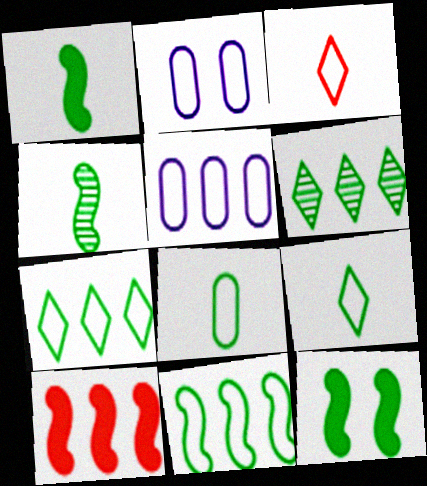[[2, 3, 11], 
[4, 11, 12], 
[5, 6, 10], 
[6, 8, 12]]